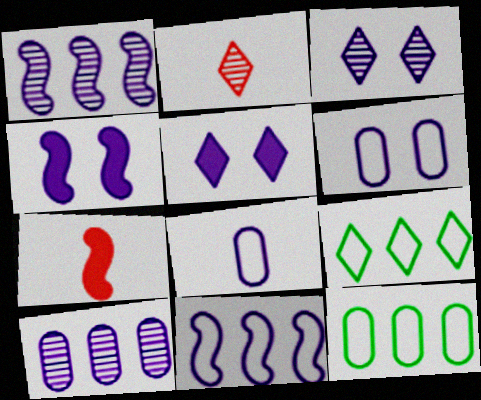[[1, 5, 8], 
[2, 4, 12], 
[2, 5, 9], 
[3, 4, 6], 
[3, 7, 12]]